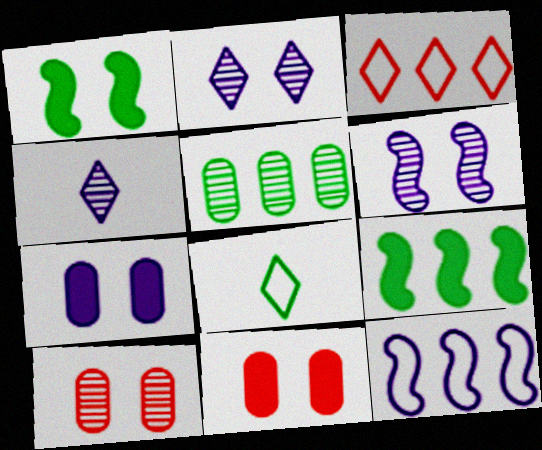[[1, 5, 8], 
[4, 7, 12]]